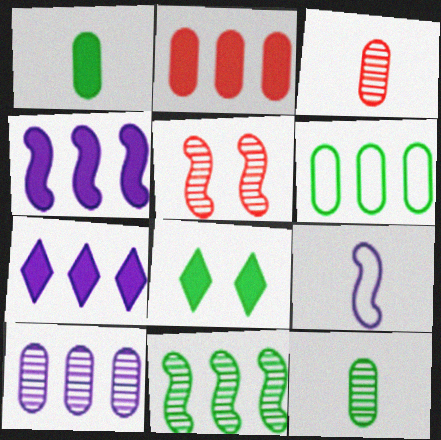[[2, 6, 10]]